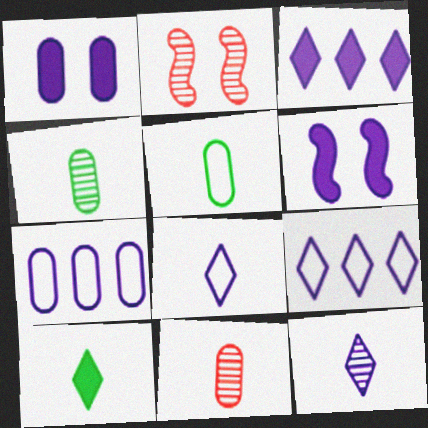[[2, 3, 5], 
[2, 7, 10], 
[6, 7, 12]]